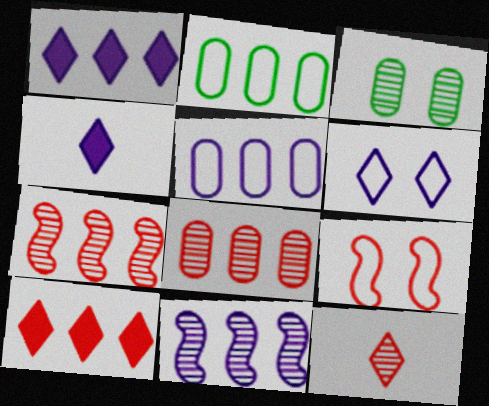[[1, 2, 7], 
[1, 5, 11], 
[2, 10, 11], 
[3, 11, 12]]